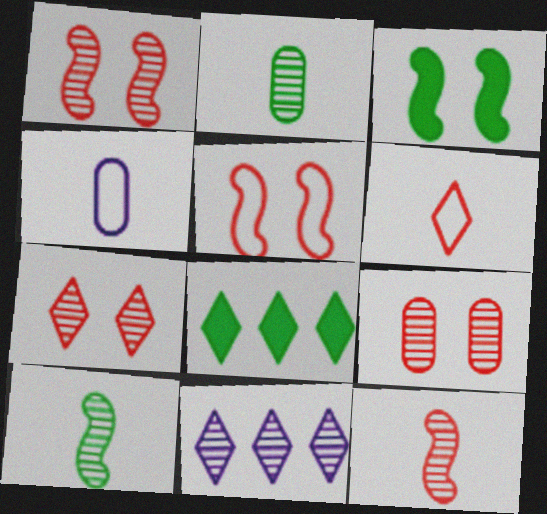[[1, 2, 11], 
[1, 4, 8], 
[1, 7, 9], 
[9, 10, 11]]